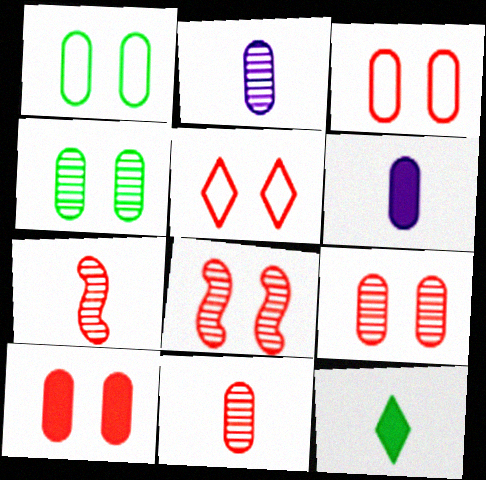[[3, 9, 10], 
[5, 8, 10]]